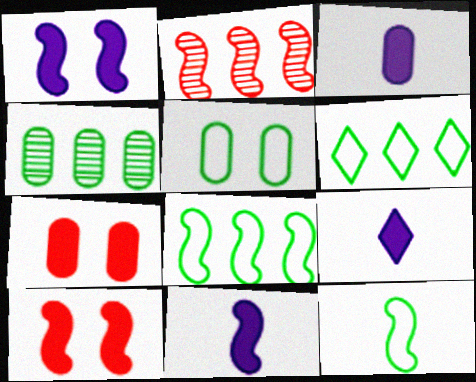[[1, 2, 12], 
[2, 5, 9], 
[3, 9, 11], 
[5, 6, 12]]